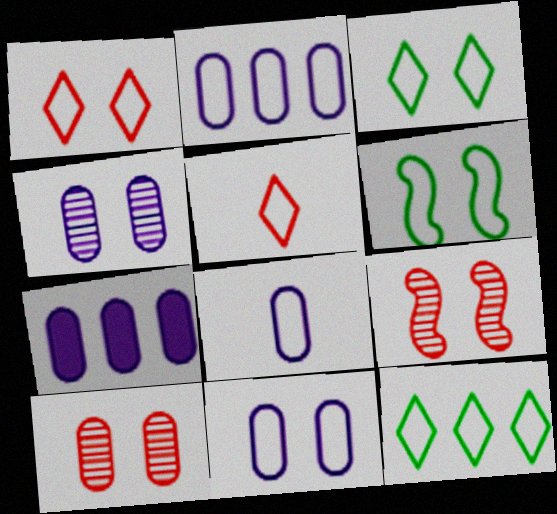[[1, 6, 11], 
[2, 5, 6], 
[2, 8, 11], 
[4, 7, 8]]